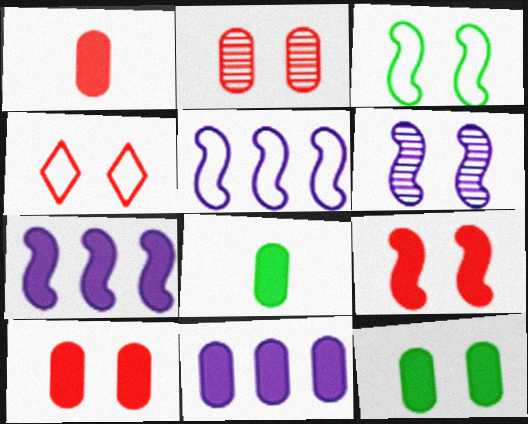[[1, 11, 12], 
[2, 4, 9], 
[3, 6, 9], 
[4, 6, 12], 
[8, 10, 11]]